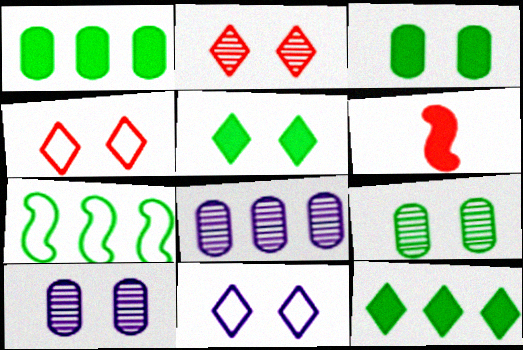[[2, 5, 11]]